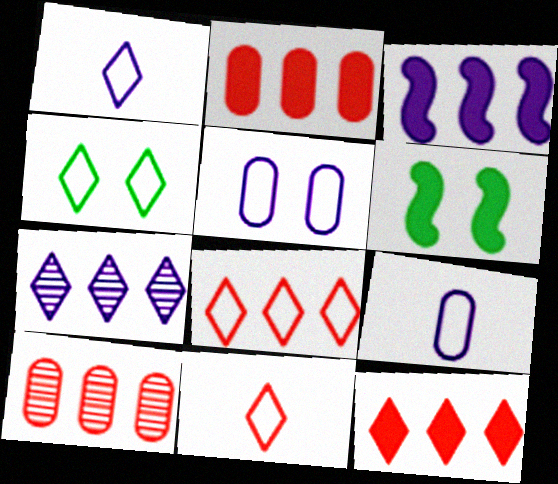[[1, 4, 8], 
[1, 6, 10]]